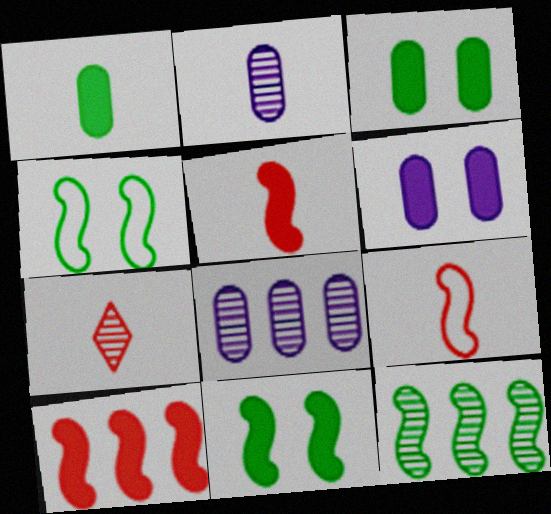[]